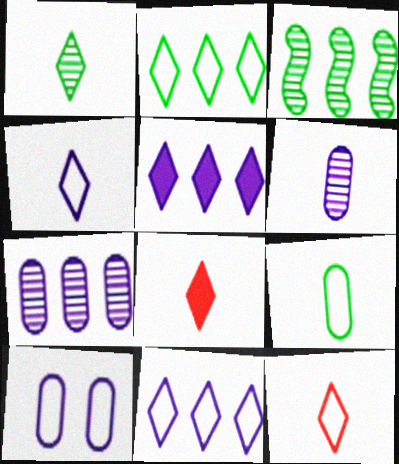[[1, 4, 8], 
[3, 8, 10]]